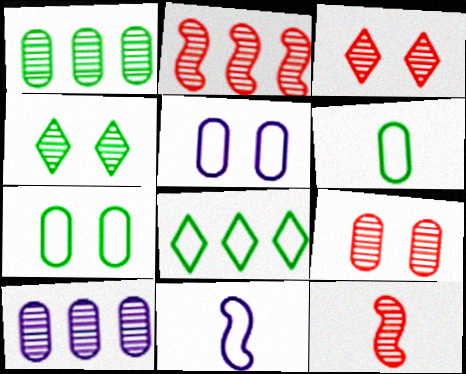[[4, 10, 12]]